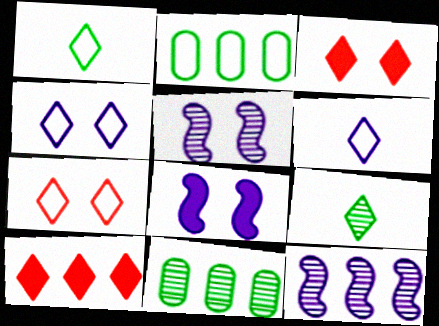[[2, 10, 12], 
[4, 9, 10]]